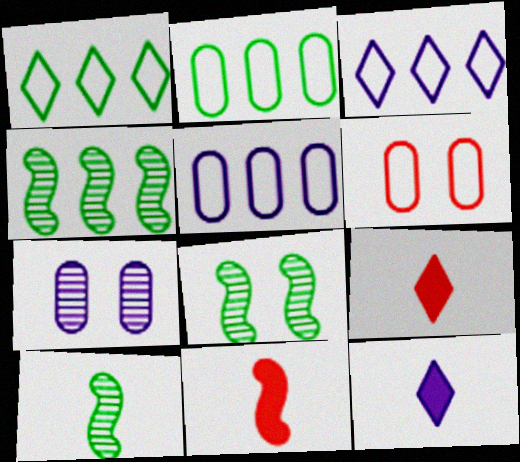[[1, 7, 11], 
[4, 6, 12], 
[4, 8, 10], 
[5, 8, 9]]